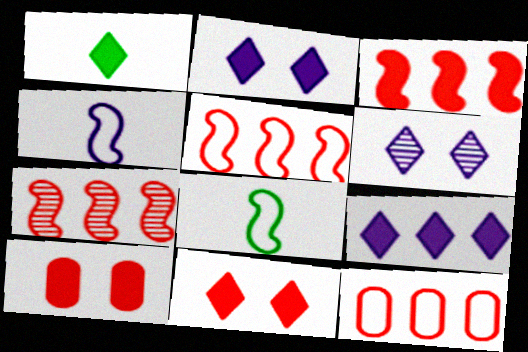[[1, 9, 11], 
[3, 5, 7]]